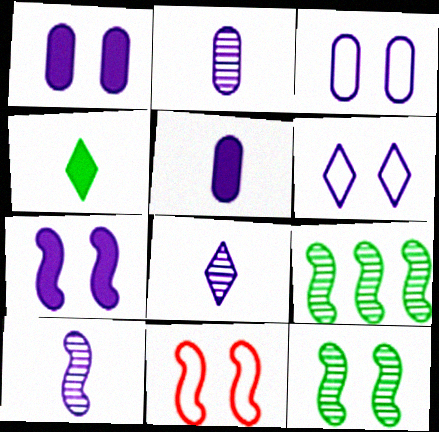[[2, 8, 10], 
[7, 11, 12]]